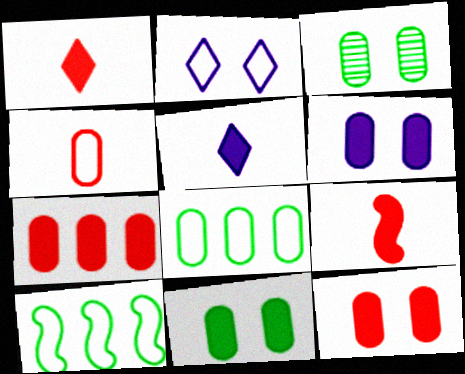[[2, 4, 10], 
[6, 11, 12]]